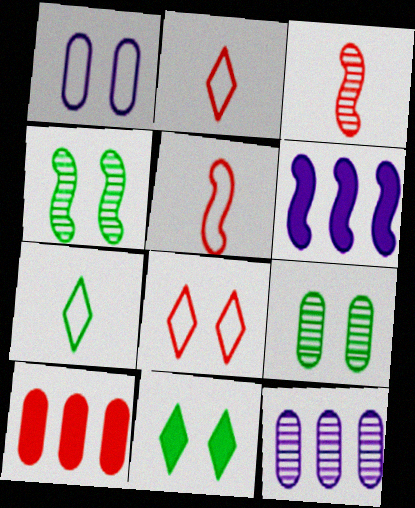[[2, 6, 9], 
[3, 8, 10], 
[4, 5, 6], 
[5, 11, 12]]